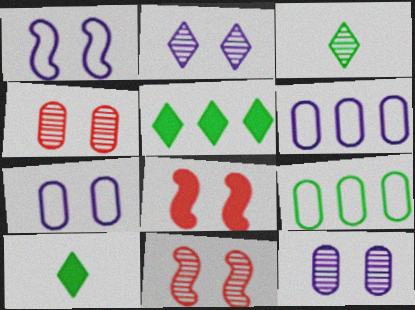[[3, 6, 8], 
[6, 10, 11]]